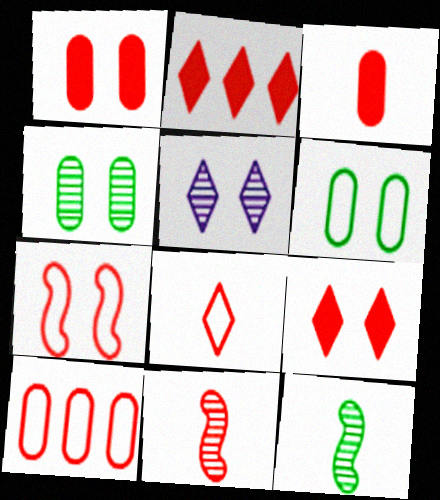[[3, 8, 11], 
[7, 8, 10], 
[9, 10, 11]]